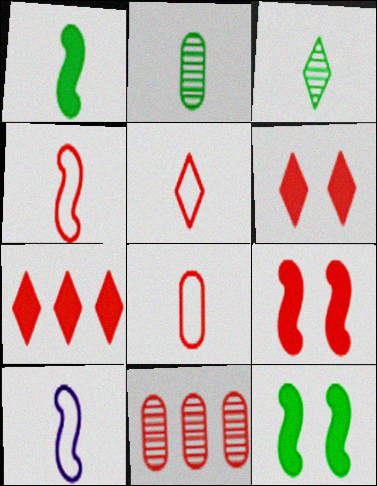[[4, 5, 8], 
[4, 6, 11], 
[5, 9, 11]]